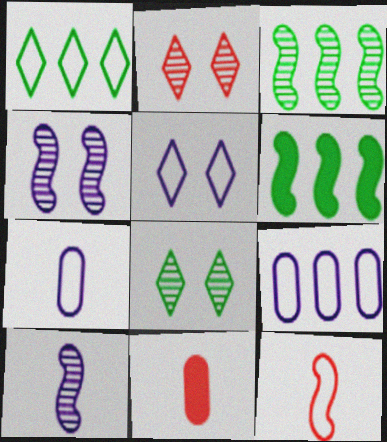[[1, 4, 11], 
[2, 6, 7], 
[3, 5, 11], 
[4, 6, 12]]